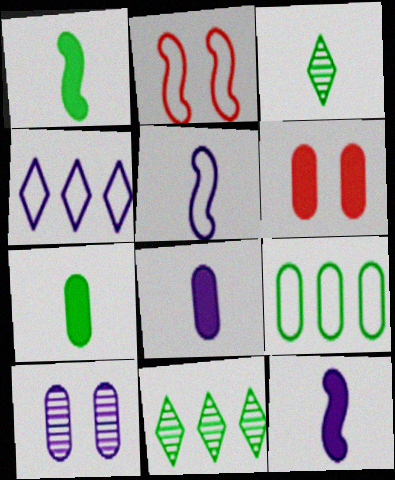[[2, 8, 11], 
[4, 10, 12], 
[5, 6, 11]]